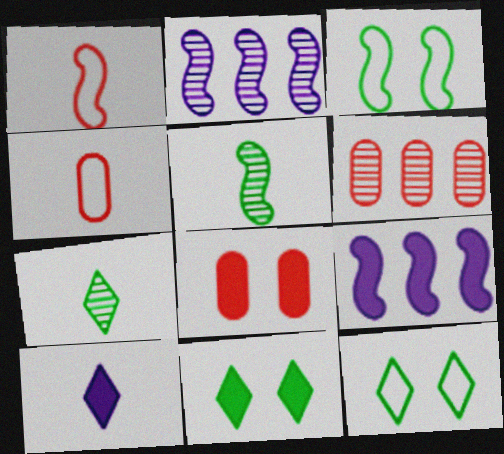[[2, 4, 11], 
[3, 6, 10], 
[4, 5, 10], 
[4, 6, 8]]